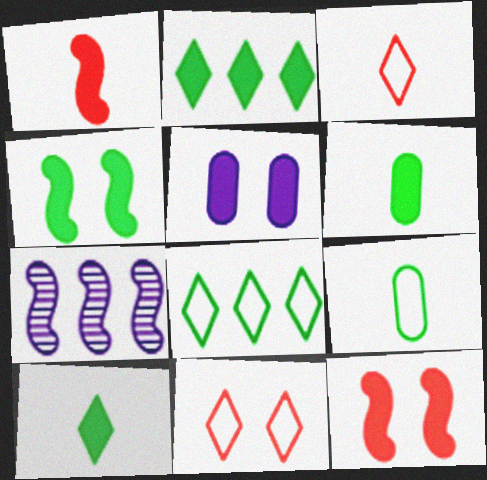[[1, 2, 5], 
[2, 4, 6], 
[6, 7, 11]]